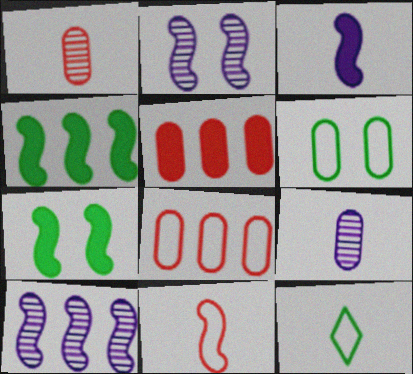[[1, 3, 12], 
[2, 4, 11], 
[2, 5, 12], 
[5, 6, 9], 
[7, 10, 11]]